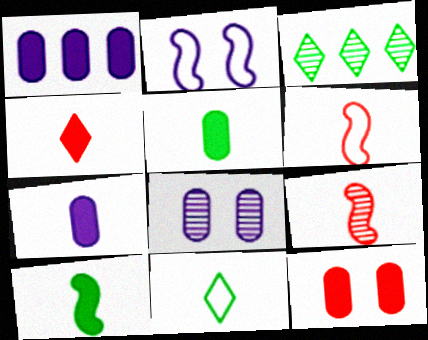[[1, 5, 12], 
[3, 8, 9], 
[4, 7, 10], 
[7, 9, 11]]